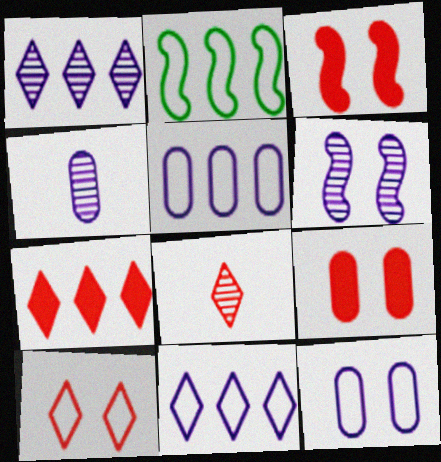[[1, 4, 6], 
[7, 8, 10]]